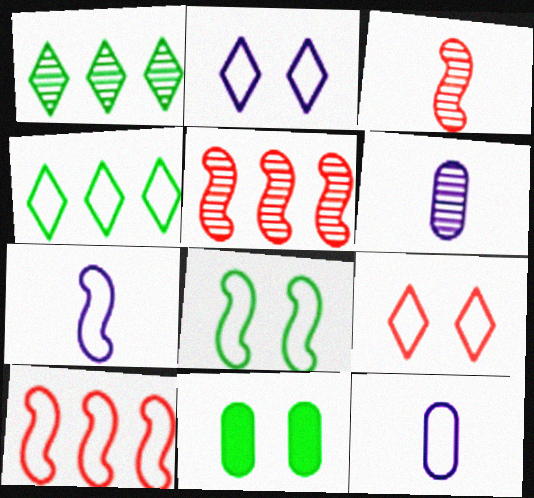[[7, 8, 10]]